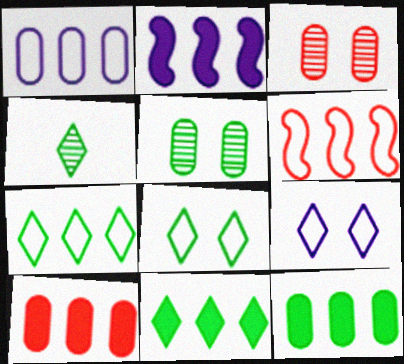[[1, 6, 7], 
[2, 10, 11], 
[4, 8, 11]]